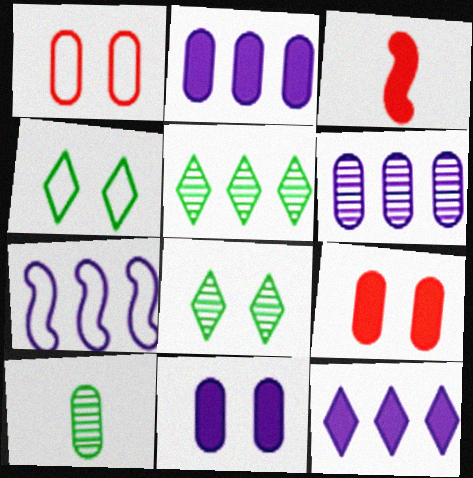[[1, 2, 10], 
[3, 4, 6], 
[6, 7, 12]]